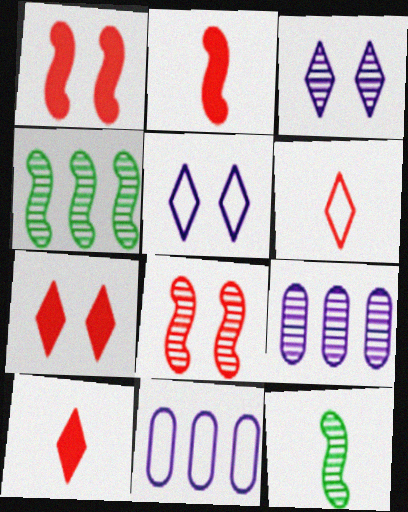[[7, 11, 12]]